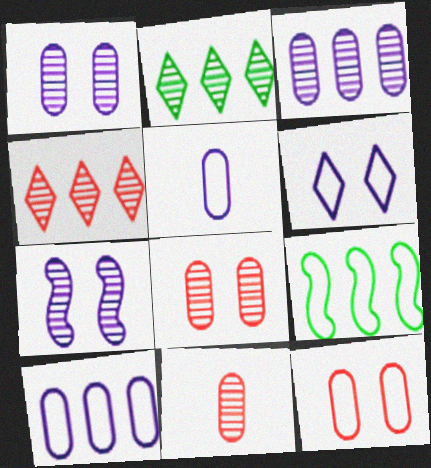[[2, 7, 11]]